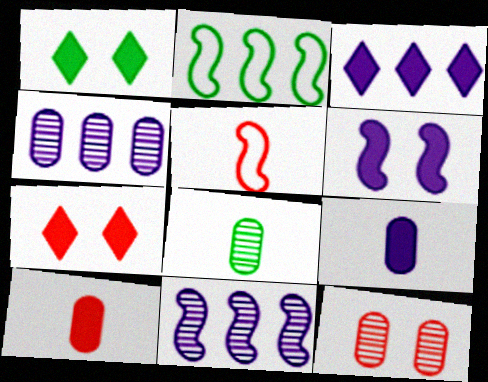[[1, 2, 8], 
[1, 4, 5], 
[3, 6, 9], 
[4, 8, 12]]